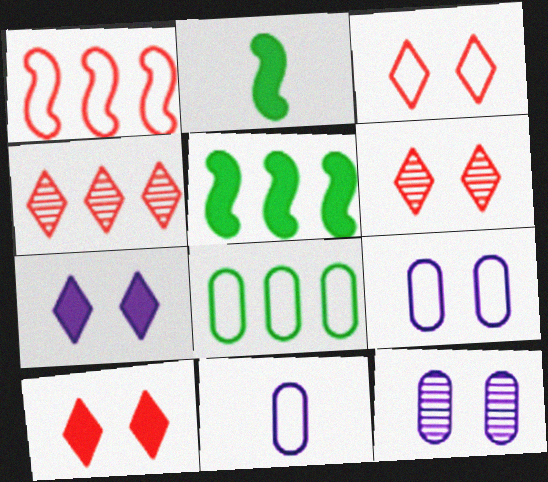[[2, 4, 9], 
[3, 6, 10], 
[5, 6, 11]]